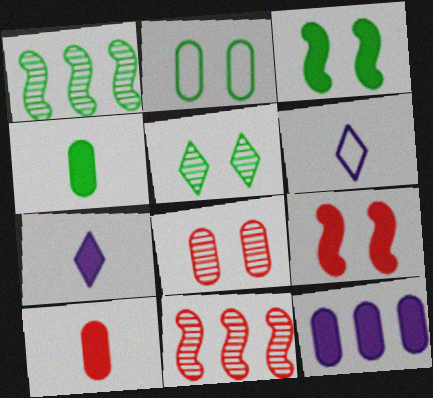[[2, 3, 5], 
[2, 7, 11]]